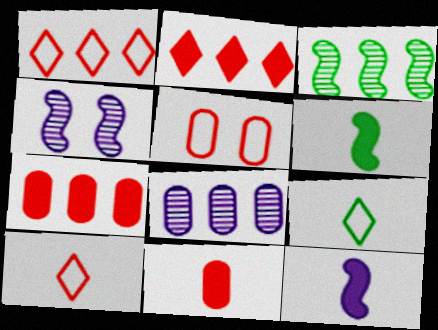[[4, 7, 9]]